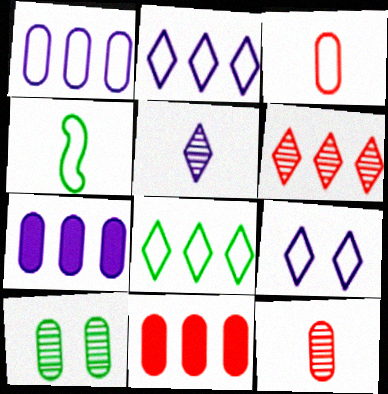[[3, 7, 10]]